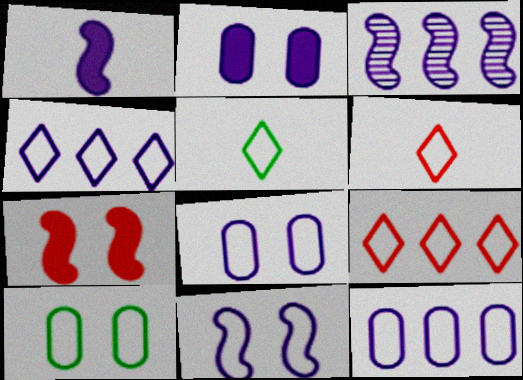[[1, 3, 11]]